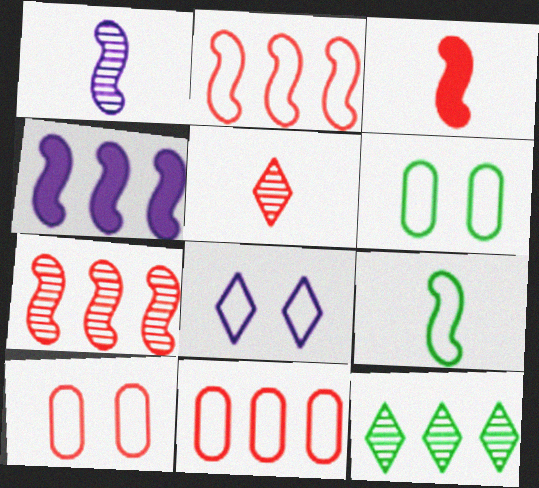[[1, 3, 9], 
[4, 5, 6], 
[4, 11, 12], 
[8, 9, 11]]